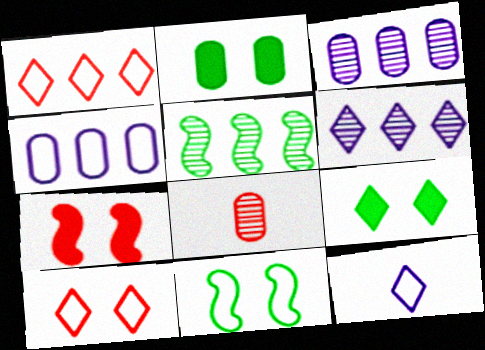[[1, 7, 8], 
[2, 4, 8]]